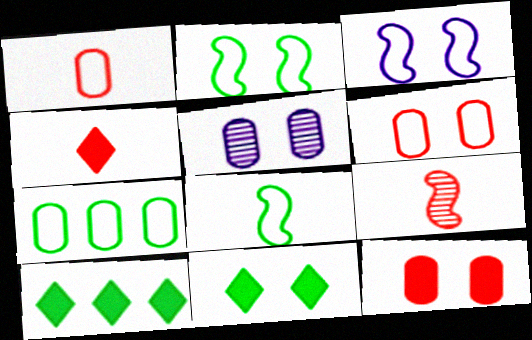[[1, 4, 9]]